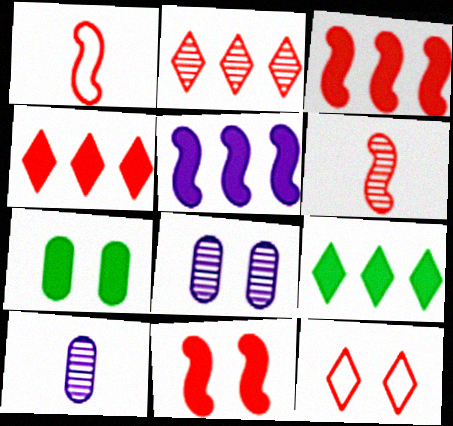[[1, 8, 9]]